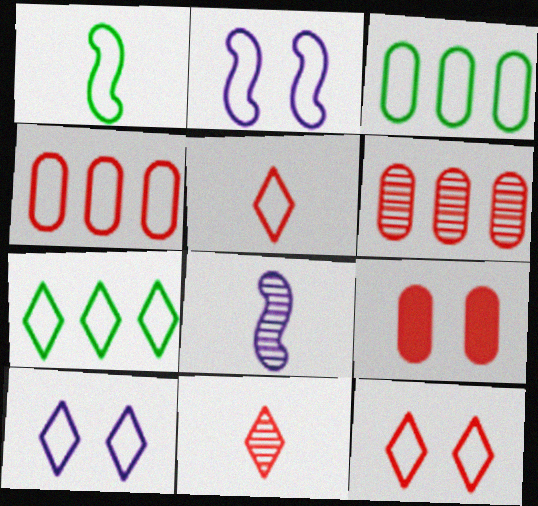[[1, 4, 10], 
[2, 3, 5], 
[5, 7, 10], 
[7, 8, 9]]